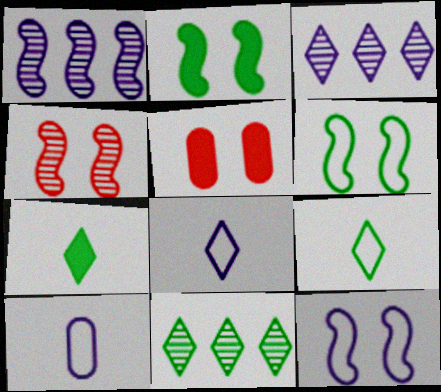[[1, 5, 9], 
[2, 4, 12]]